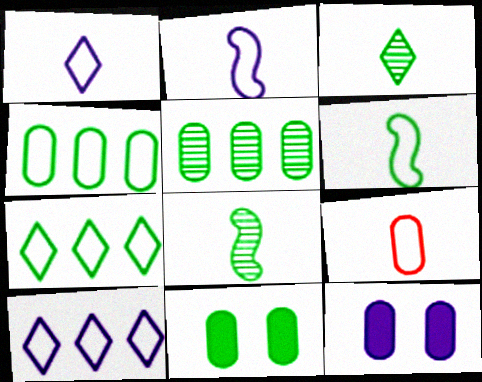[[1, 6, 9], 
[5, 9, 12], 
[7, 8, 11]]